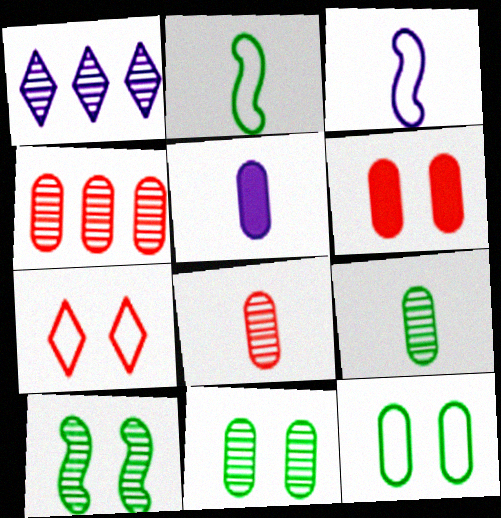[[1, 2, 6], 
[1, 8, 10], 
[4, 5, 12]]